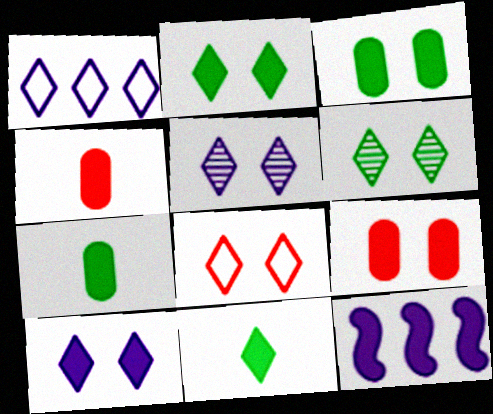[[2, 4, 12], 
[2, 5, 8], 
[6, 8, 10], 
[9, 11, 12]]